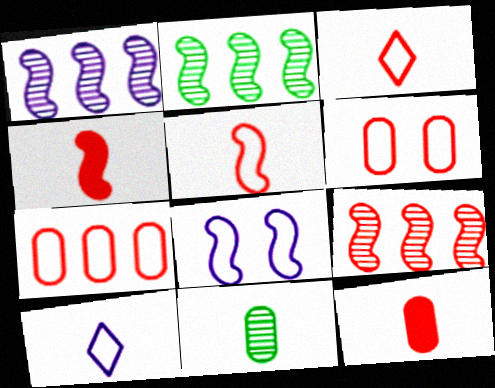[[1, 2, 9], 
[2, 4, 8], 
[4, 10, 11]]